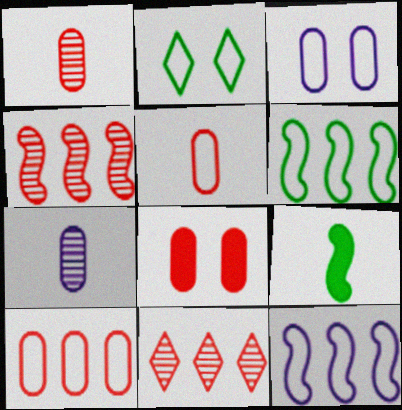[[1, 8, 10], 
[2, 5, 12], 
[3, 9, 11]]